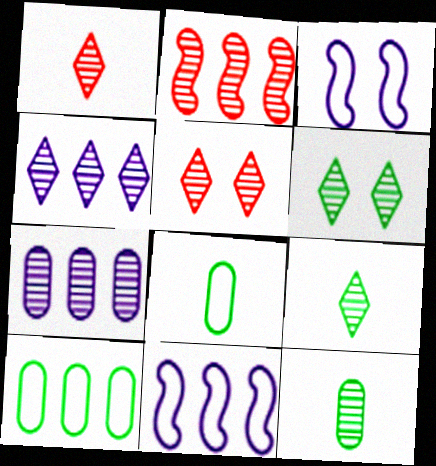[[1, 4, 6], 
[4, 5, 9]]